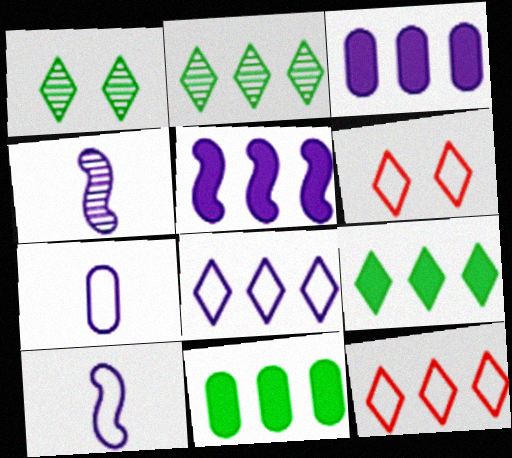[[4, 6, 11]]